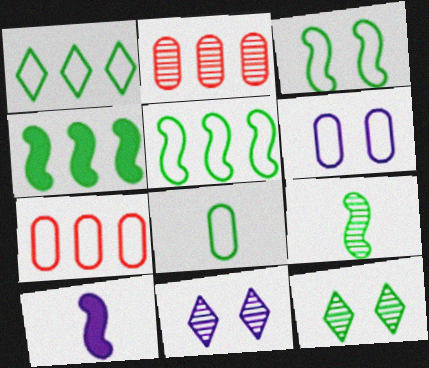[[1, 3, 8], 
[2, 9, 11], 
[3, 4, 9], 
[4, 8, 12], 
[6, 7, 8], 
[7, 10, 12]]